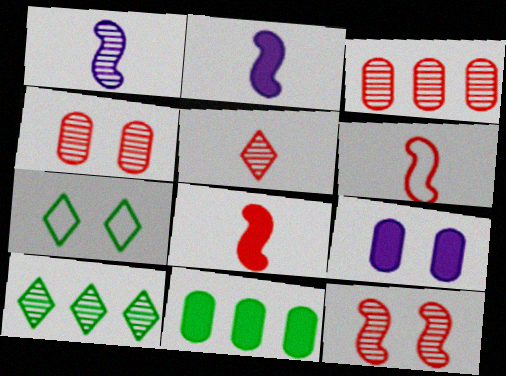[[1, 4, 10], 
[2, 3, 7], 
[3, 5, 12], 
[6, 9, 10], 
[7, 9, 12]]